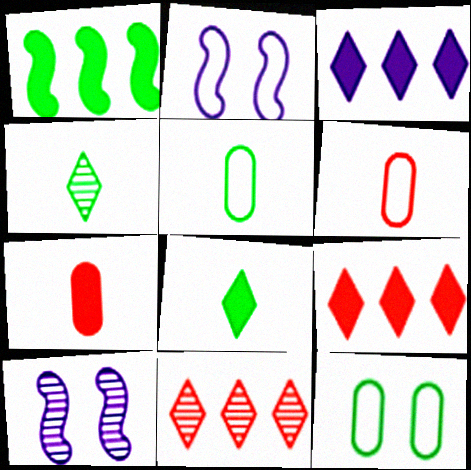[[1, 4, 12], 
[5, 9, 10]]